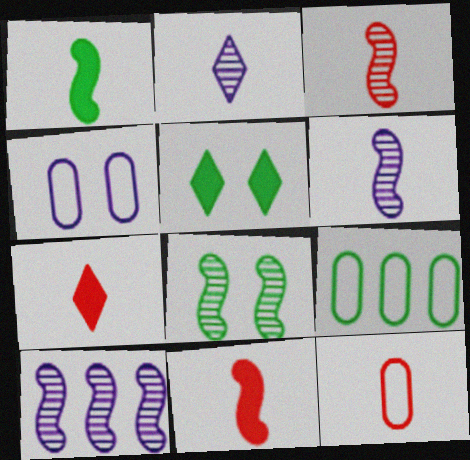[[1, 2, 12], 
[3, 7, 12], 
[3, 8, 10], 
[4, 9, 12], 
[5, 10, 12]]